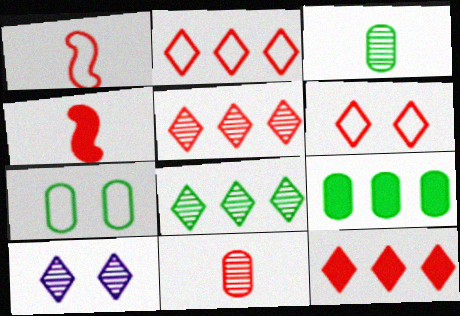[[1, 9, 10], 
[2, 5, 12], 
[3, 7, 9]]